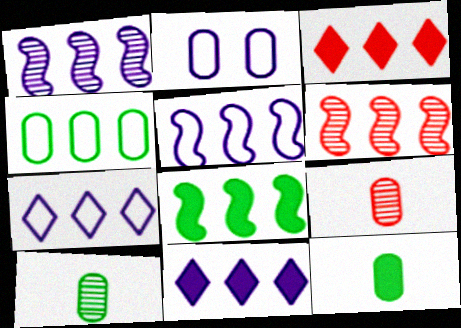[[1, 3, 4], 
[4, 6, 11], 
[5, 6, 8]]